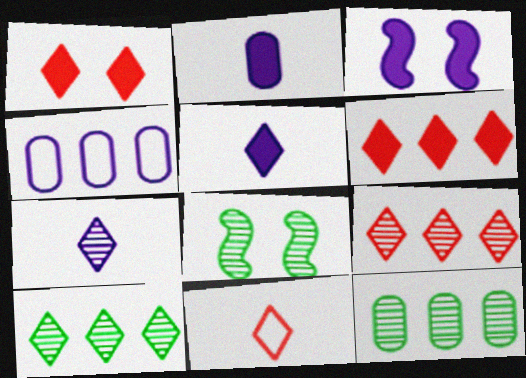[[1, 9, 11], 
[3, 4, 7], 
[3, 11, 12]]